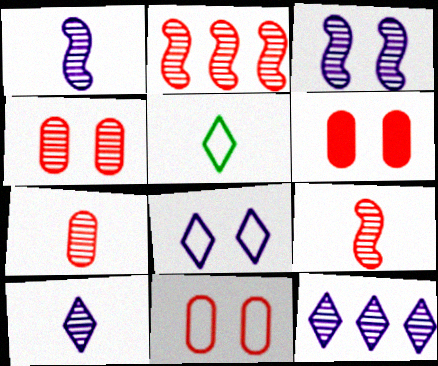[[4, 6, 11]]